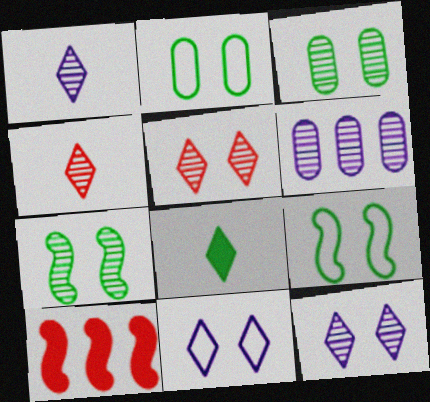[[1, 2, 10], 
[4, 6, 7]]